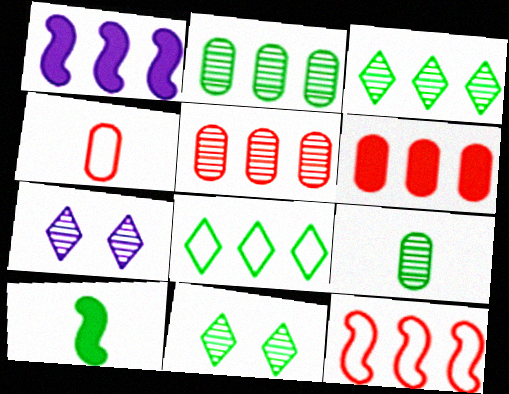[[1, 4, 11], 
[1, 5, 8]]